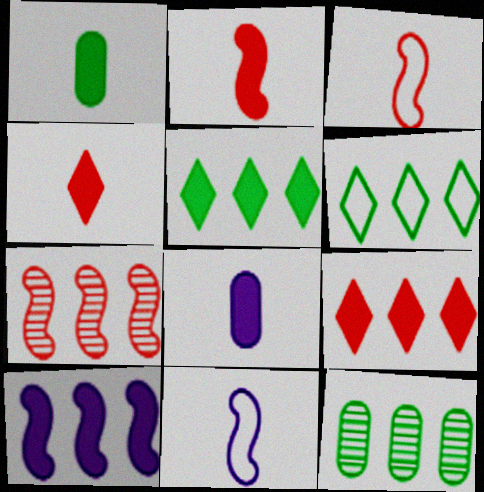[]